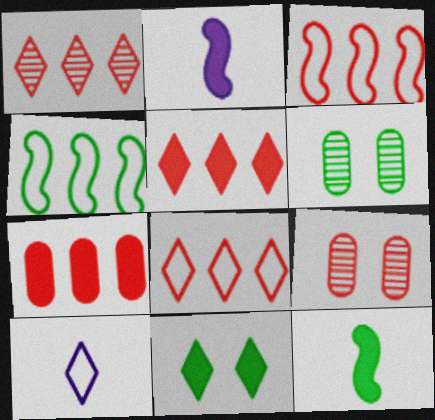[[1, 3, 7], 
[1, 5, 8], 
[1, 10, 11], 
[2, 6, 8], 
[2, 7, 11]]